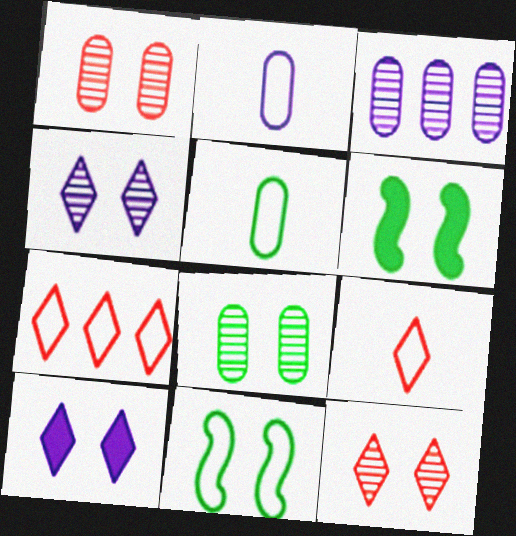[[1, 10, 11], 
[2, 7, 11], 
[3, 6, 9]]